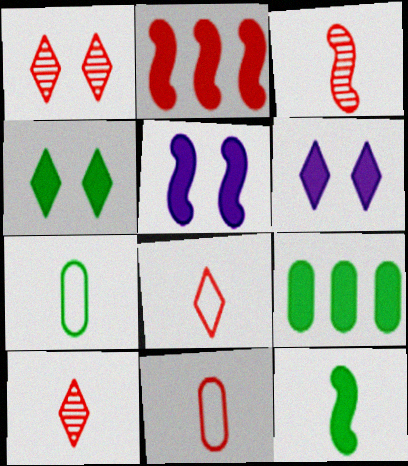[[1, 2, 11], 
[2, 5, 12], 
[4, 9, 12]]